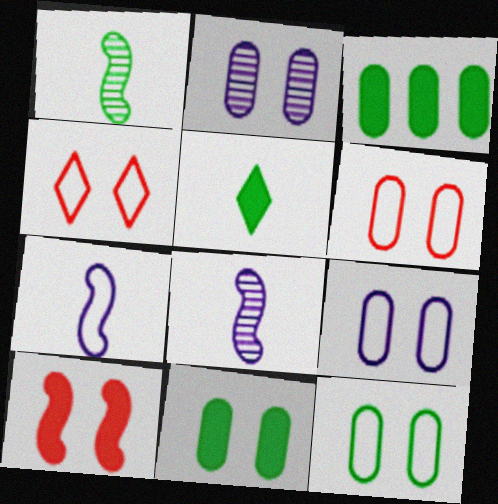[[2, 6, 11], 
[3, 4, 8], 
[6, 9, 12]]